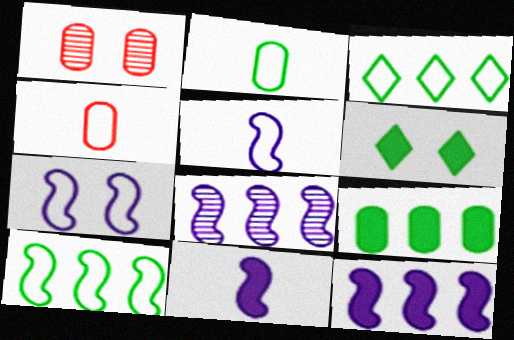[[1, 3, 11], 
[1, 6, 7], 
[3, 4, 7], 
[4, 6, 8], 
[7, 8, 11]]